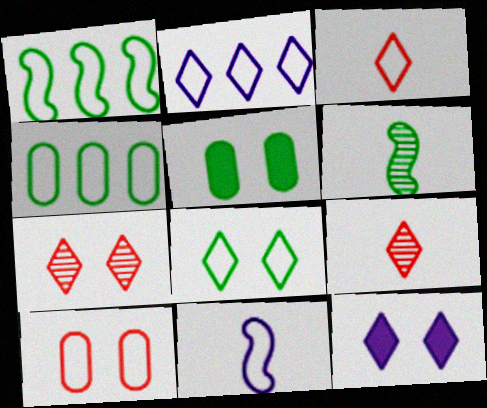[[2, 3, 8], 
[7, 8, 12]]